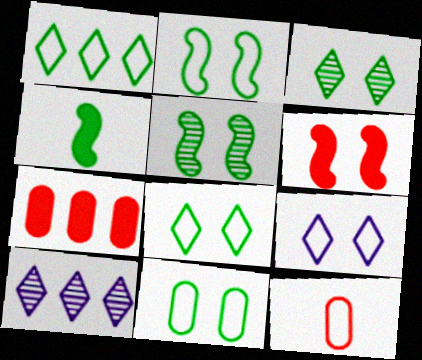[[2, 8, 11]]